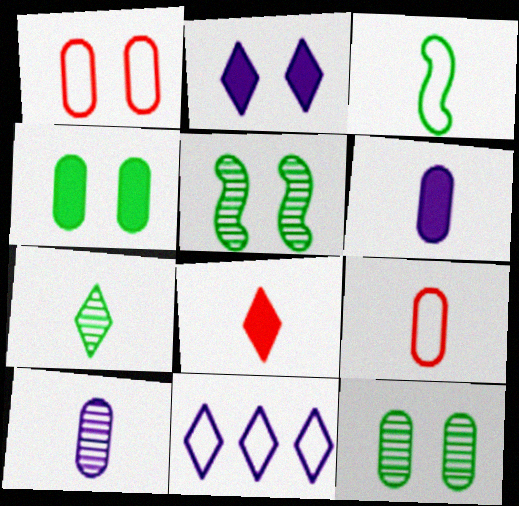[[1, 2, 5], 
[1, 3, 11], 
[3, 8, 10]]